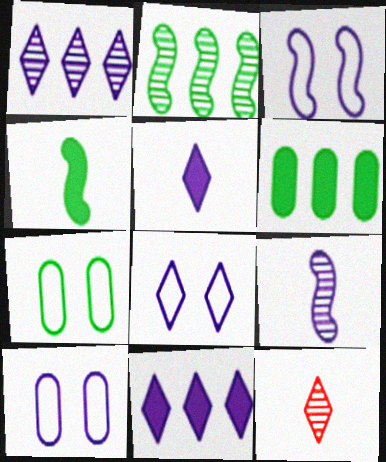[[1, 5, 8], 
[3, 6, 12], 
[3, 8, 10], 
[9, 10, 11]]